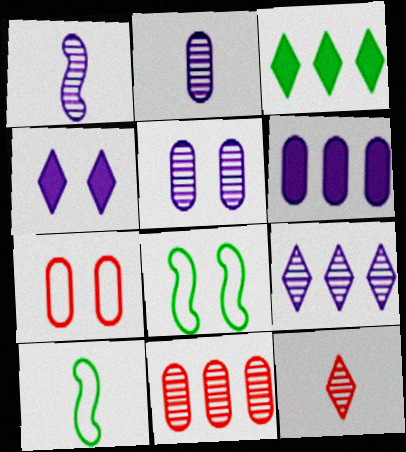[[1, 3, 7], 
[1, 5, 9], 
[4, 10, 11], 
[6, 8, 12]]